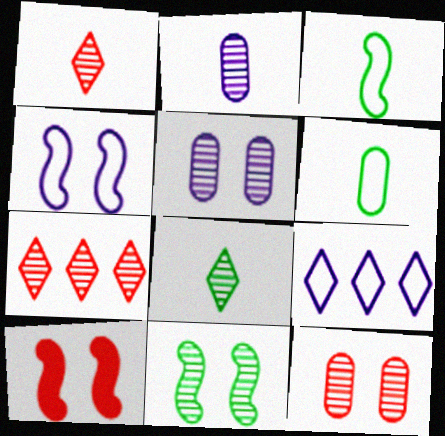[[2, 7, 11], 
[4, 10, 11]]